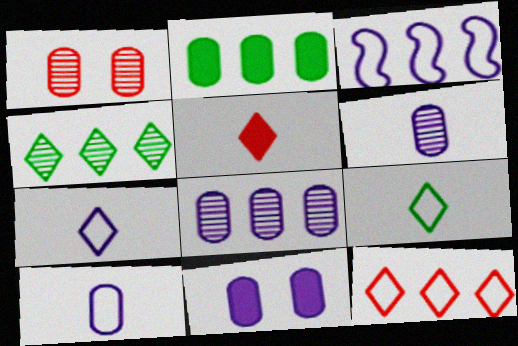[[1, 2, 10], 
[8, 10, 11]]